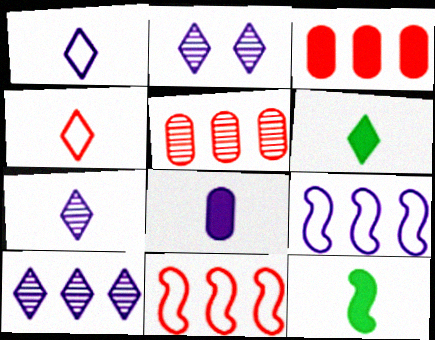[[2, 7, 10], 
[2, 8, 9], 
[4, 6, 7]]